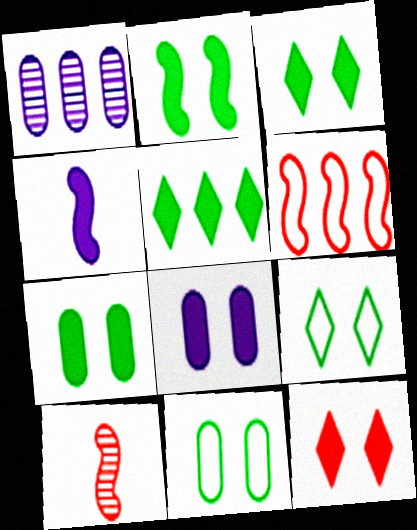[[1, 5, 6], 
[2, 3, 7], 
[2, 8, 12]]